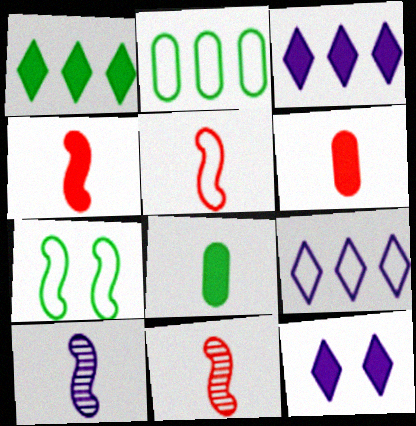[[2, 11, 12], 
[4, 5, 11]]